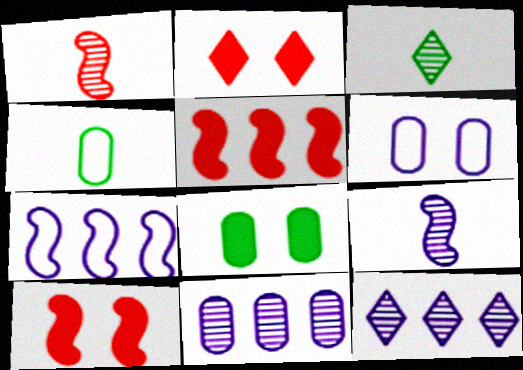[[3, 5, 6], 
[4, 10, 12]]